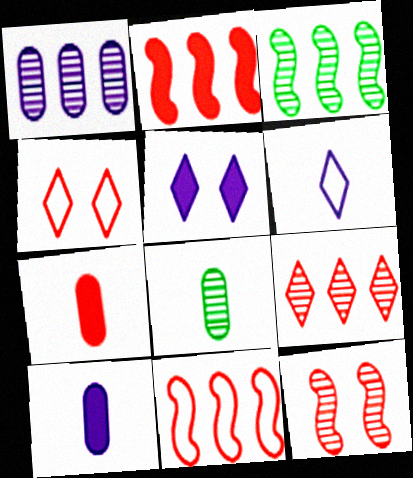[[1, 3, 9], 
[3, 4, 10], 
[5, 8, 11]]